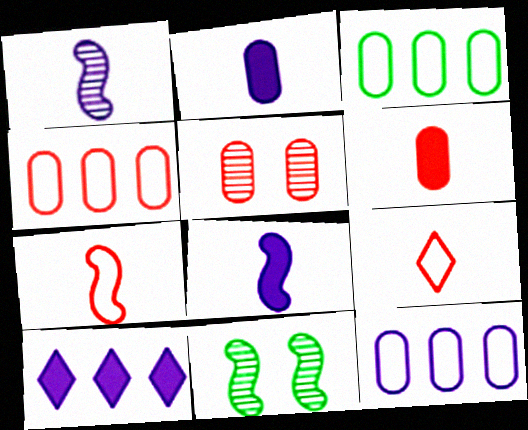[[2, 3, 5], 
[3, 4, 12], 
[4, 5, 6]]